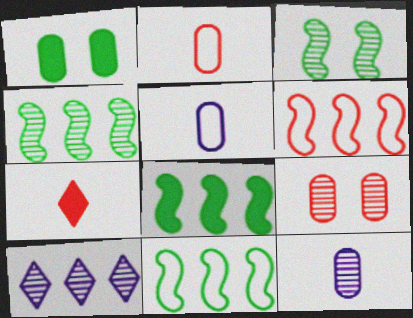[[4, 8, 11], 
[6, 7, 9]]